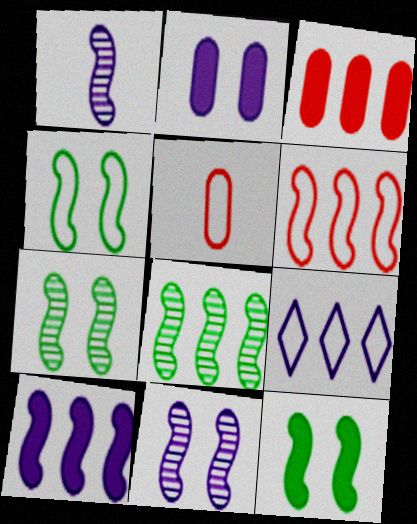[[1, 2, 9], 
[1, 6, 12], 
[3, 8, 9], 
[4, 5, 9], 
[4, 7, 12], 
[6, 8, 10]]